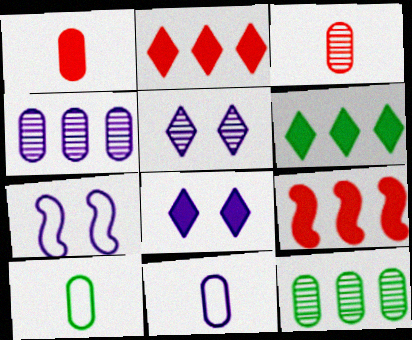[[3, 6, 7], 
[5, 9, 10]]